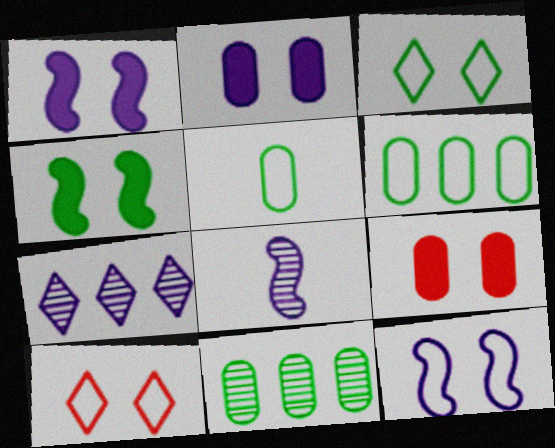[]